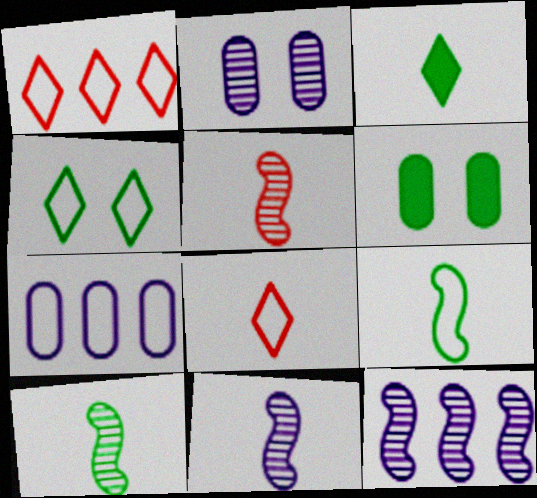[[1, 6, 11], 
[5, 10, 11], 
[6, 8, 12]]